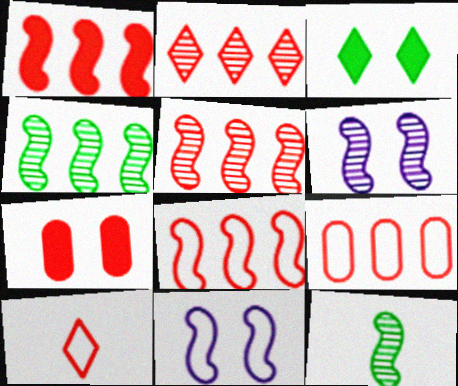[[1, 2, 9], 
[1, 5, 8], 
[1, 11, 12], 
[5, 6, 12], 
[5, 7, 10]]